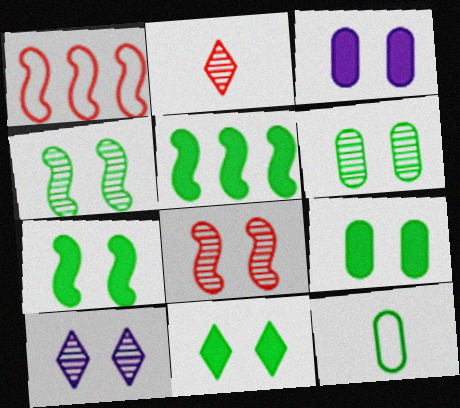[[6, 8, 10], 
[7, 9, 11]]